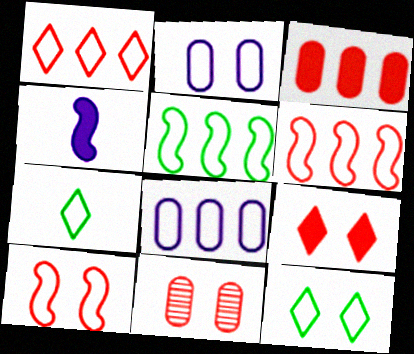[[1, 5, 8], 
[2, 6, 7], 
[2, 10, 12], 
[7, 8, 10], 
[9, 10, 11]]